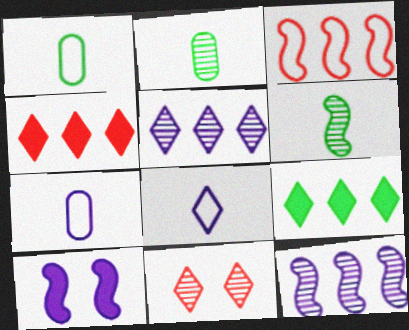[[2, 11, 12], 
[3, 6, 10], 
[5, 7, 10], 
[8, 9, 11]]